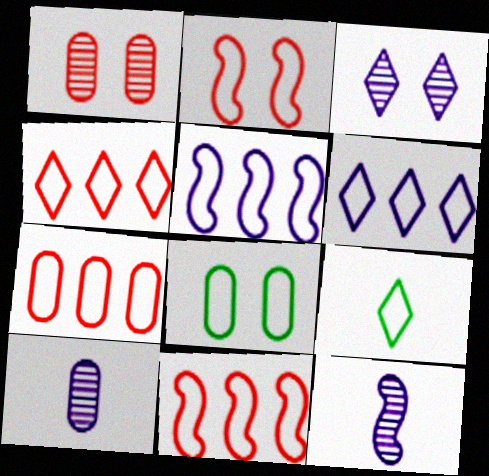[[4, 7, 11]]